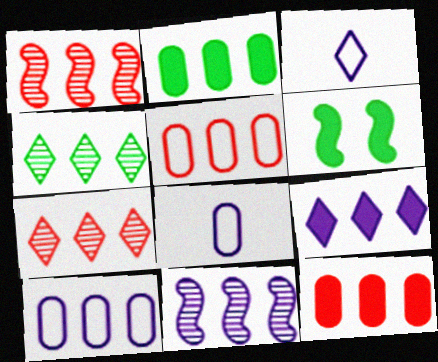[[6, 7, 8], 
[9, 10, 11]]